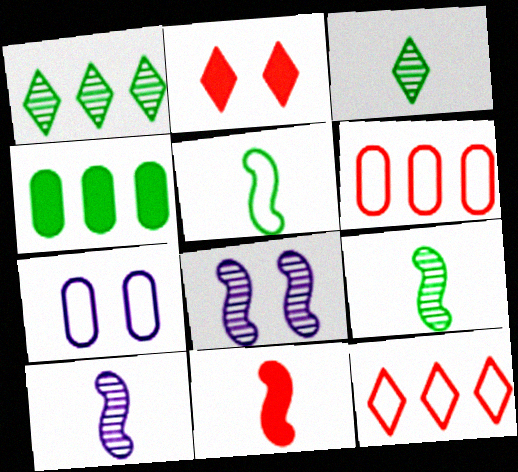[[1, 7, 11], 
[5, 7, 12], 
[5, 10, 11]]